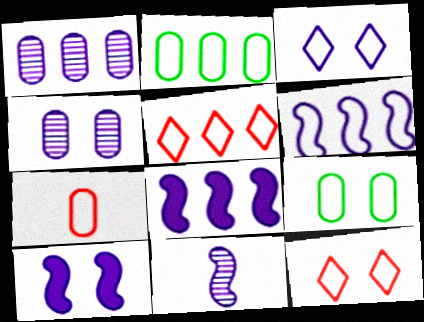[[2, 5, 6], 
[3, 4, 10], 
[6, 10, 11]]